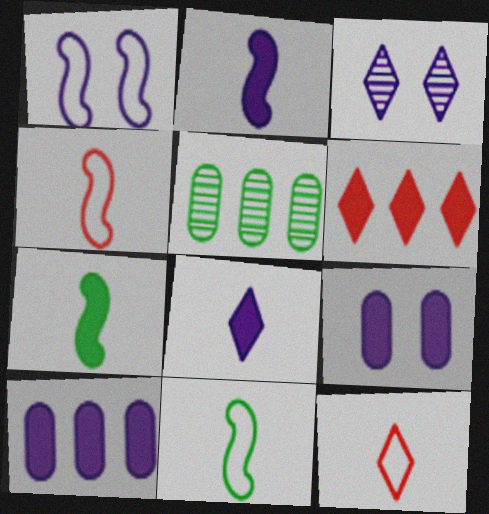[[1, 3, 9], 
[6, 7, 9]]